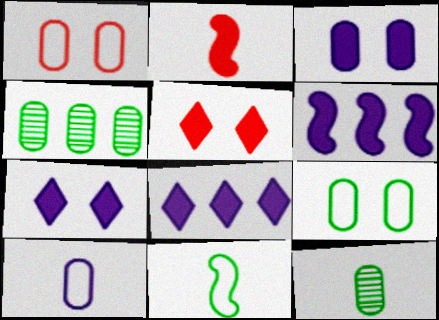[]